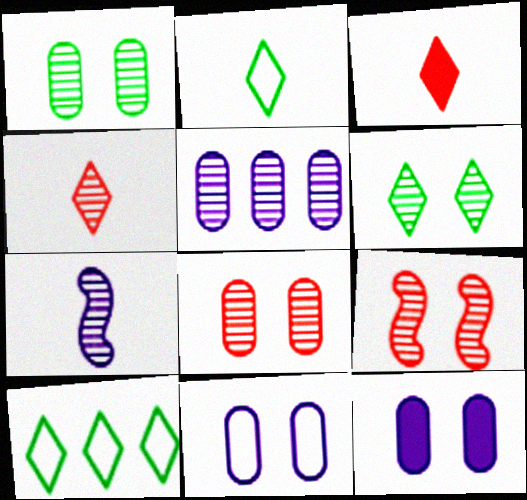[]